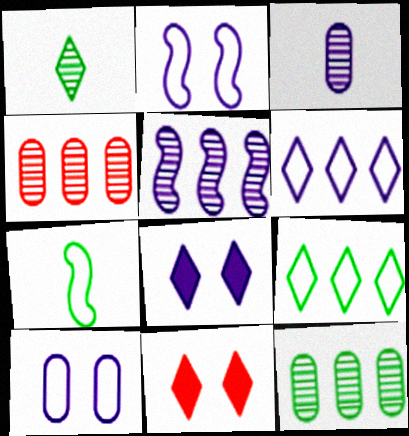[[1, 6, 11], 
[4, 7, 8]]